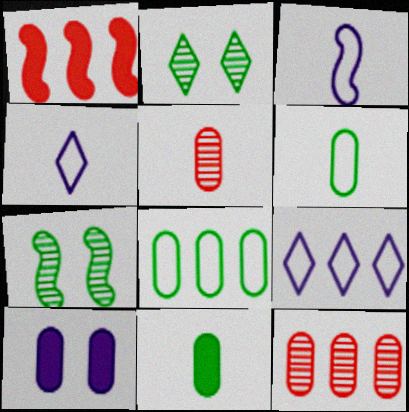[[1, 3, 7], 
[5, 8, 10], 
[6, 10, 12]]